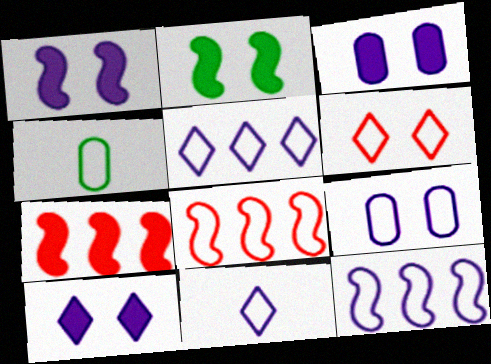[[1, 3, 10], 
[4, 6, 12], 
[9, 11, 12]]